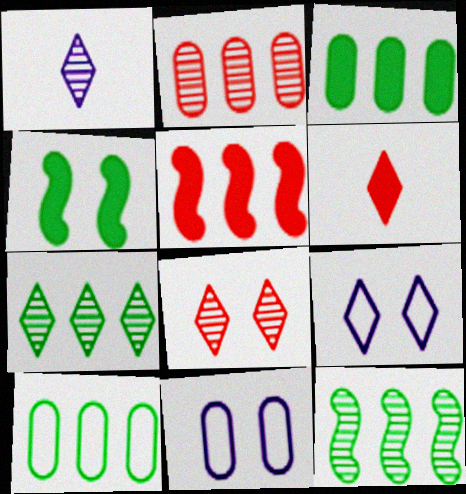[[1, 7, 8], 
[4, 8, 11], 
[6, 7, 9], 
[6, 11, 12]]